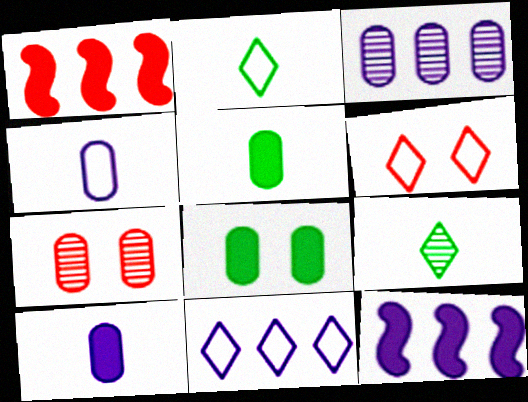[[2, 6, 11], 
[2, 7, 12], 
[3, 11, 12]]